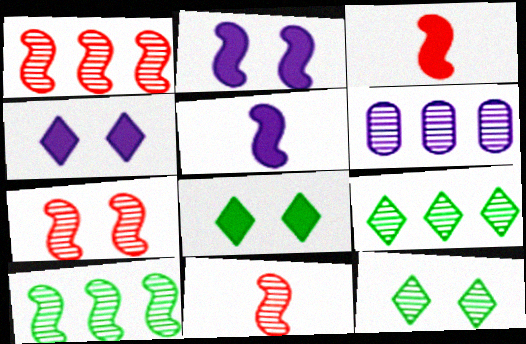[[1, 6, 9], 
[1, 7, 11], 
[6, 11, 12]]